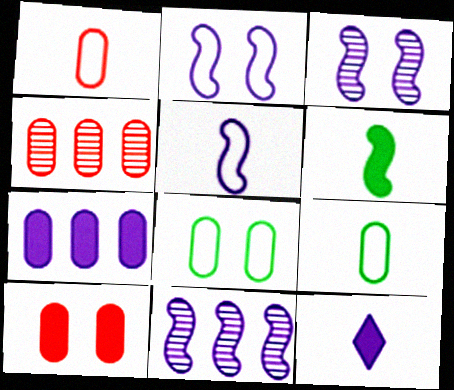[[1, 4, 10]]